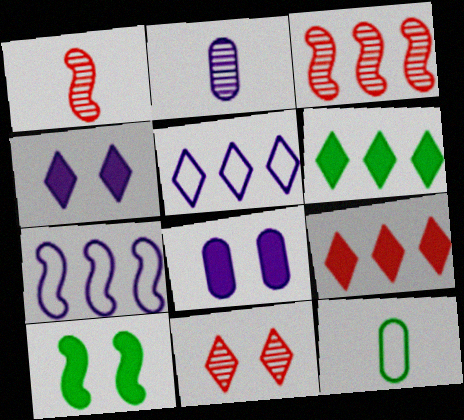[[1, 7, 10], 
[2, 4, 7], 
[3, 4, 12]]